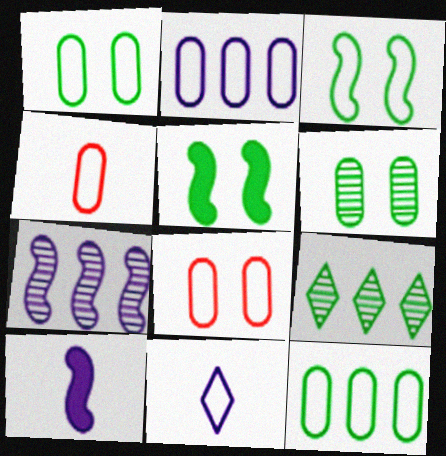[[1, 2, 4], 
[8, 9, 10]]